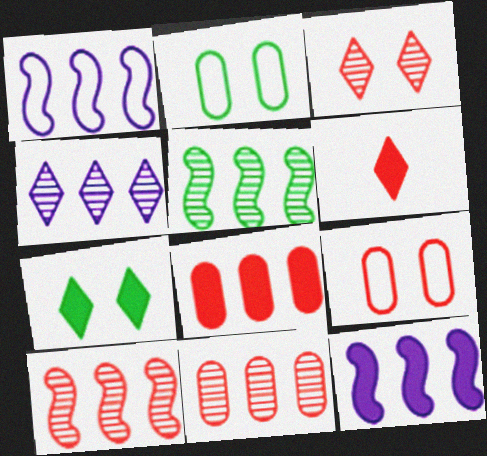[[4, 5, 11], 
[6, 9, 10]]